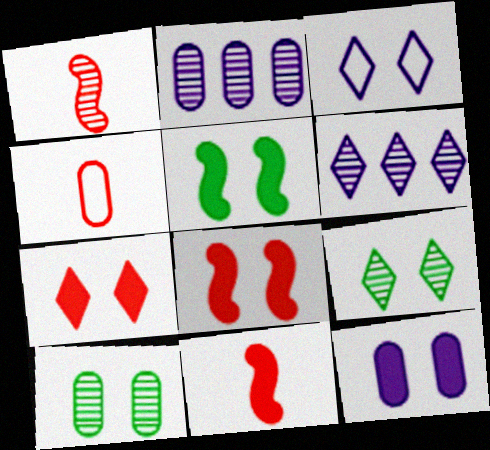[[1, 2, 9], 
[1, 6, 10], 
[3, 7, 9], 
[3, 8, 10], 
[4, 5, 6], 
[5, 7, 12]]